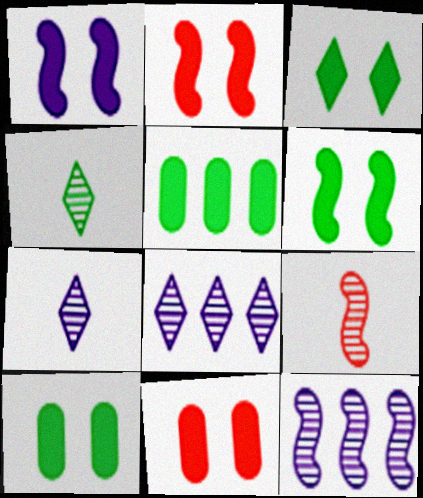[[1, 2, 6], 
[1, 3, 11], 
[3, 6, 10]]